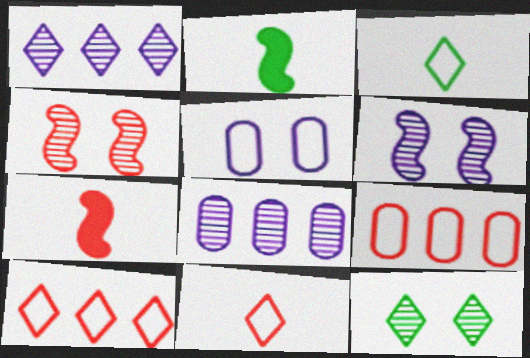[]